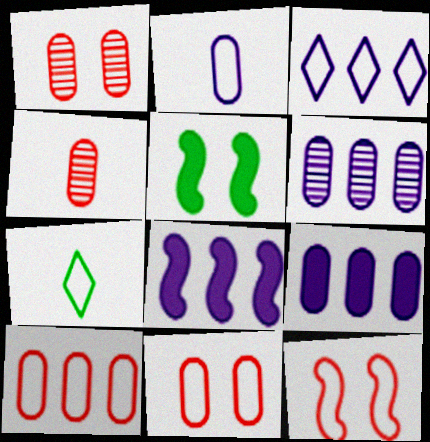[[1, 7, 8], 
[3, 4, 5], 
[3, 6, 8]]